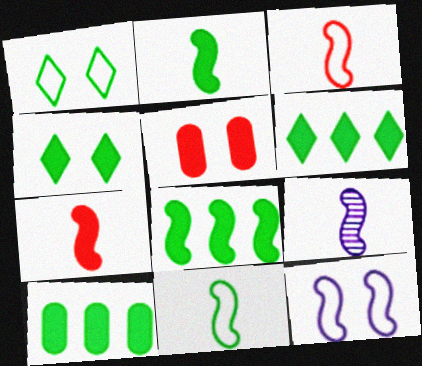[[2, 3, 9], 
[2, 4, 10], 
[6, 8, 10], 
[7, 9, 11]]